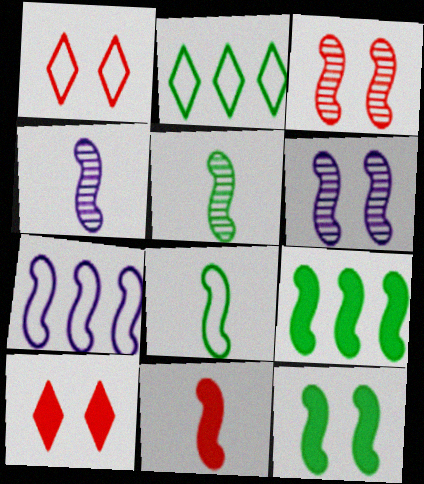[[4, 8, 11]]